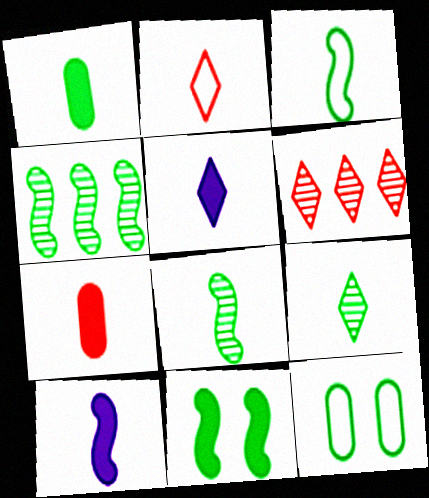[[1, 3, 9], 
[2, 5, 9], 
[3, 4, 11], 
[6, 10, 12]]